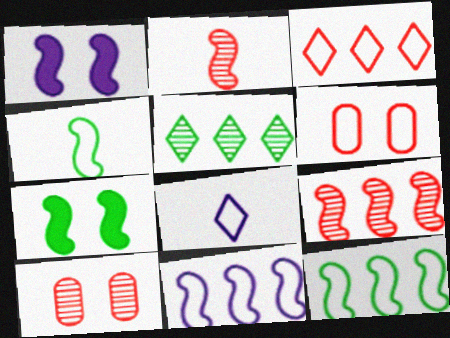[[1, 2, 12], 
[1, 4, 9], 
[2, 7, 11], 
[6, 8, 12]]